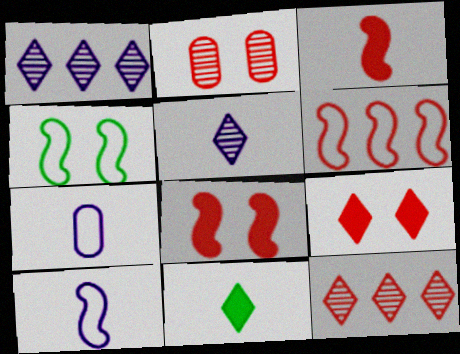[[4, 6, 10]]